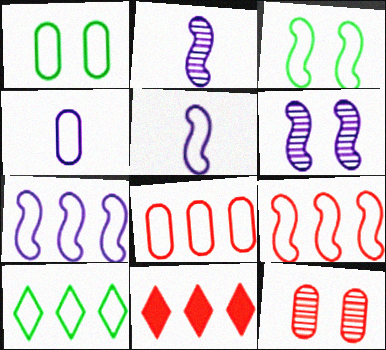[[1, 2, 11], 
[1, 4, 8], 
[3, 5, 9], 
[7, 8, 10]]